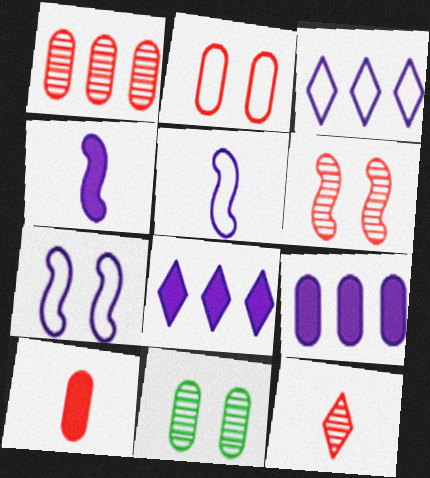[[1, 2, 10], 
[1, 6, 12]]